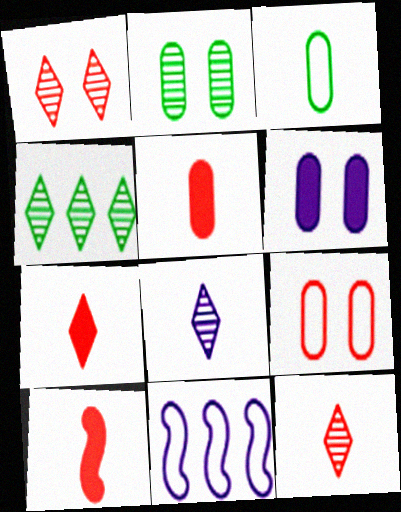[[1, 4, 8], 
[2, 6, 9], 
[2, 7, 11], 
[3, 8, 10], 
[5, 7, 10], 
[6, 8, 11]]